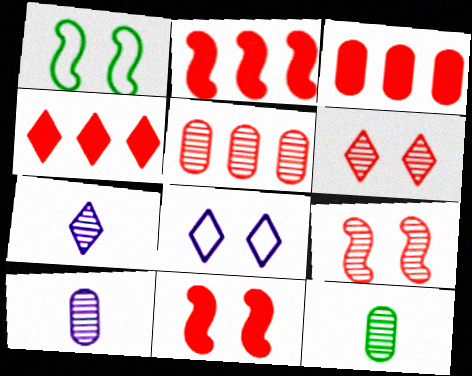[[1, 3, 7], 
[1, 4, 10], 
[2, 3, 4], 
[2, 8, 12]]